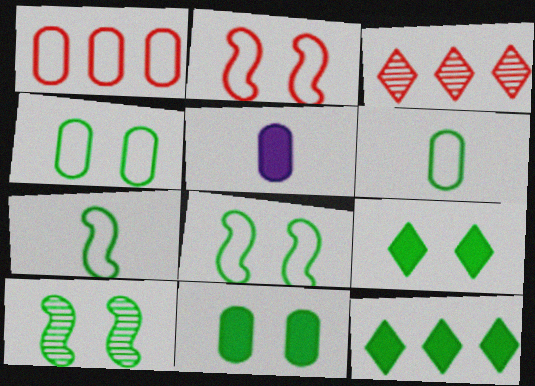[[3, 5, 8], 
[4, 9, 10], 
[6, 10, 12]]